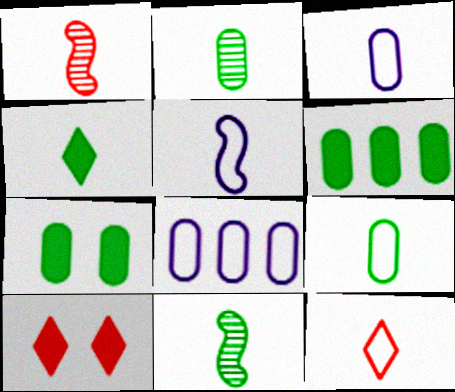[[1, 3, 4], 
[4, 9, 11], 
[5, 9, 12], 
[8, 10, 11]]